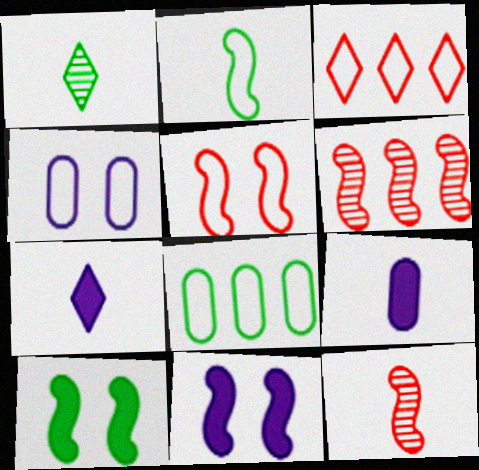[[1, 8, 10], 
[2, 3, 4], 
[2, 6, 11]]